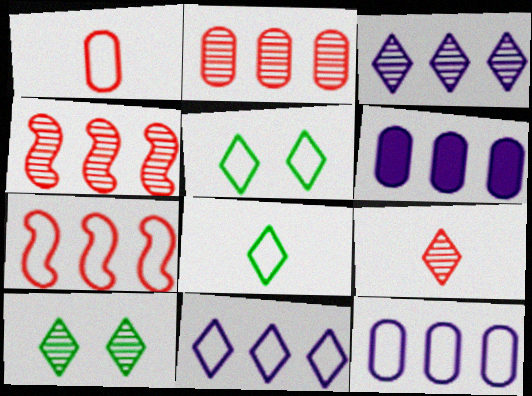[[3, 9, 10]]